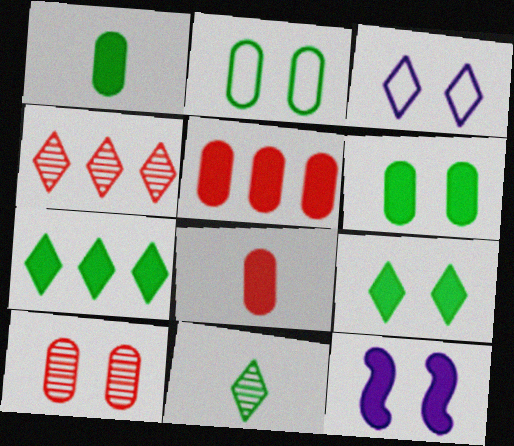[[7, 8, 12]]